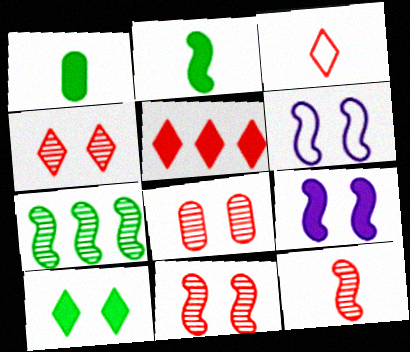[[1, 5, 9], 
[3, 4, 5], 
[4, 8, 11], 
[6, 8, 10]]